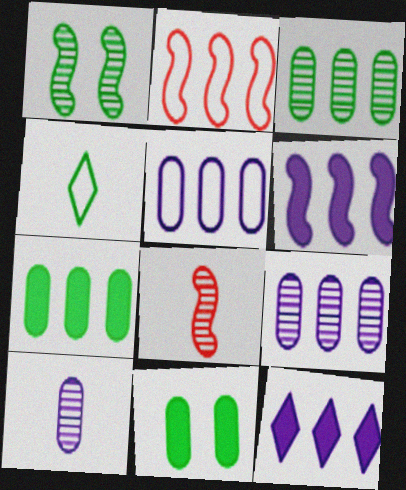[[1, 4, 7], 
[2, 3, 12]]